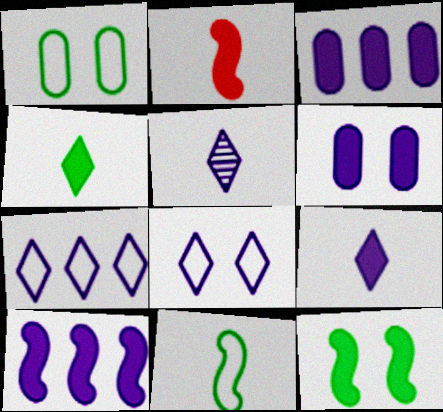[[2, 10, 12], 
[6, 9, 10]]